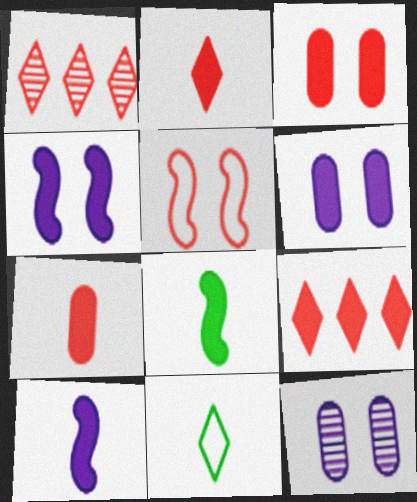[[1, 5, 7], 
[6, 8, 9]]